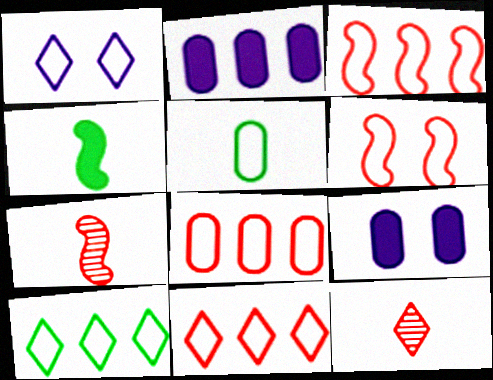[[1, 3, 5], 
[3, 8, 11], 
[7, 9, 10]]